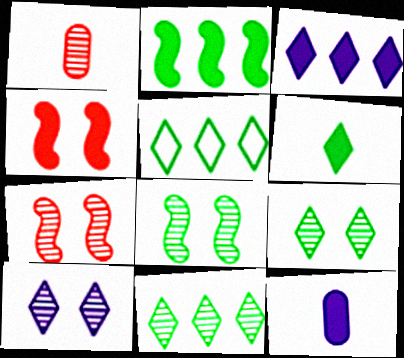[[5, 6, 9], 
[5, 7, 12]]